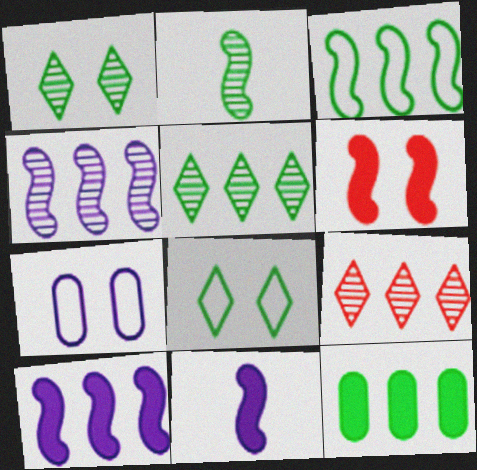[[1, 6, 7], 
[2, 8, 12], 
[3, 5, 12]]